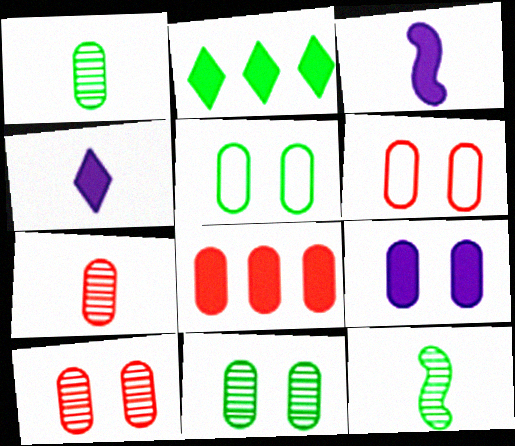[[2, 5, 12], 
[5, 9, 10], 
[6, 7, 8], 
[6, 9, 11]]